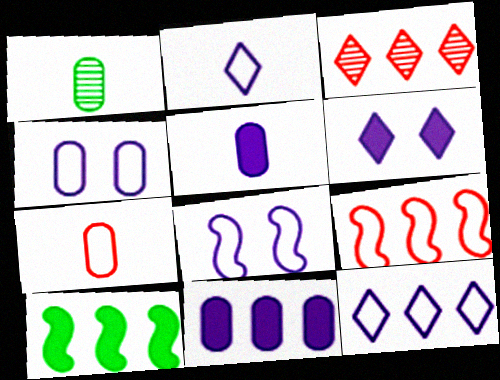[[1, 5, 7], 
[1, 6, 9]]